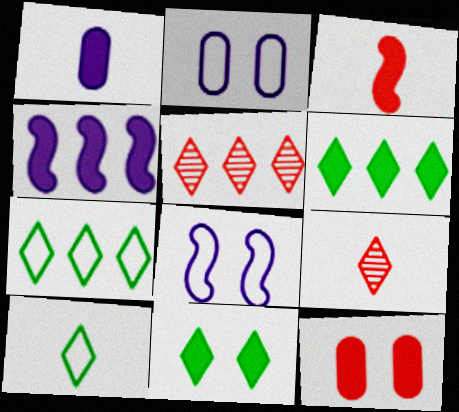[]